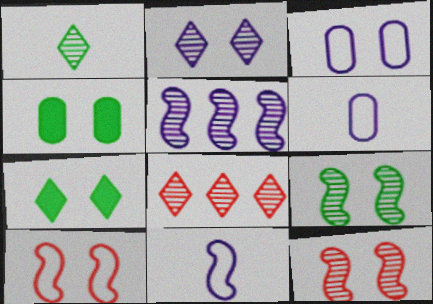[[1, 2, 8], 
[2, 4, 10], 
[3, 7, 12], 
[4, 8, 11]]